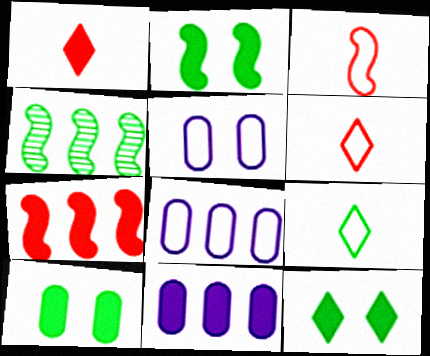[[1, 2, 11], 
[1, 4, 5], 
[2, 10, 12], 
[4, 9, 10]]